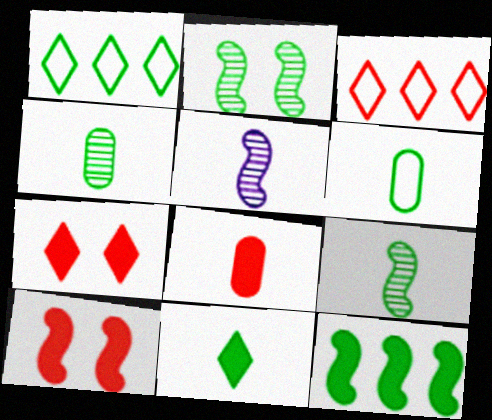[[6, 9, 11]]